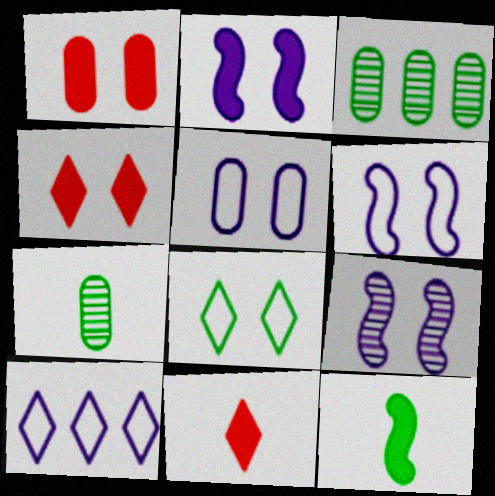[[1, 8, 9], 
[2, 6, 9], 
[3, 6, 11], 
[3, 8, 12]]